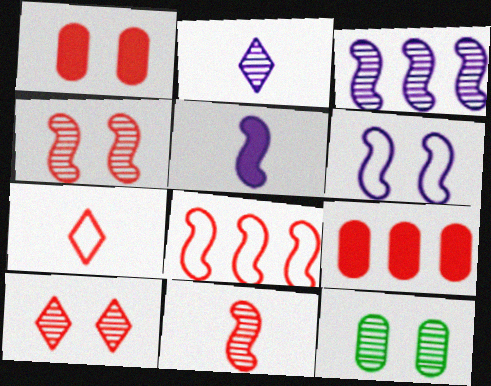[[3, 5, 6], 
[4, 7, 9]]